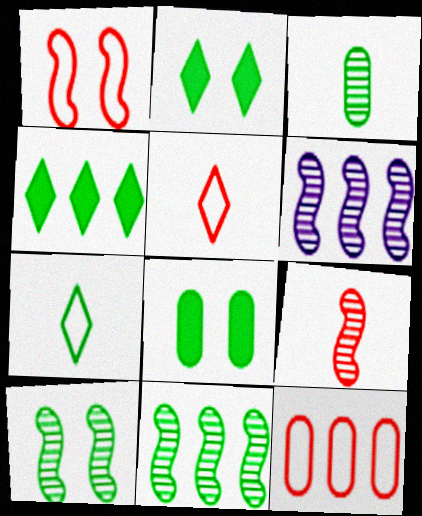[[1, 5, 12], 
[4, 6, 12], 
[5, 6, 8], 
[6, 9, 10], 
[7, 8, 11]]